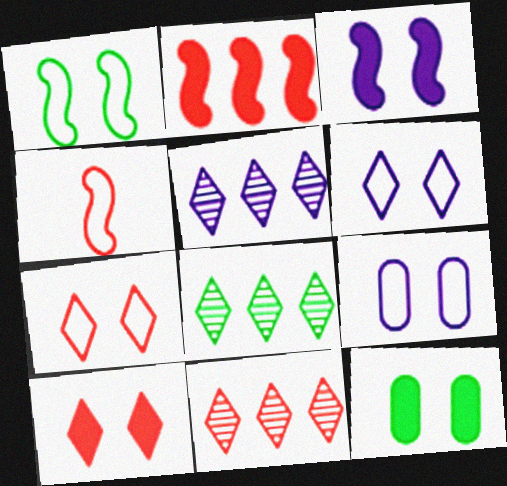[[1, 7, 9], 
[3, 10, 12], 
[4, 5, 12], 
[5, 8, 11]]